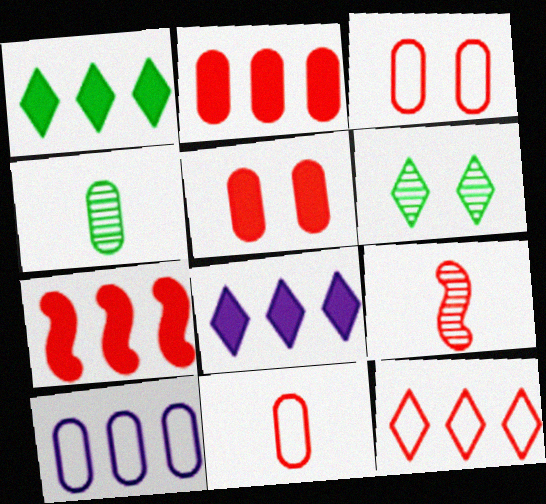[[4, 5, 10], 
[5, 9, 12]]